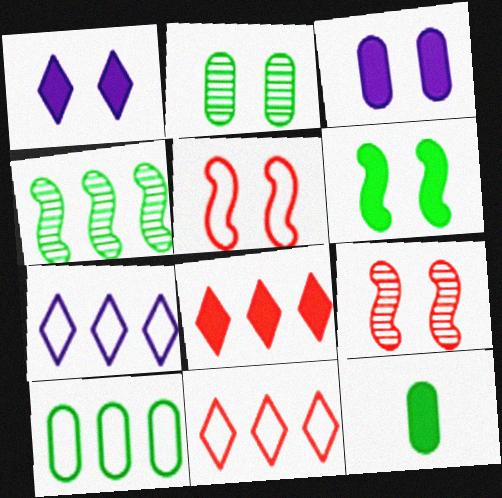[[1, 2, 5], 
[2, 10, 12], 
[7, 9, 12]]